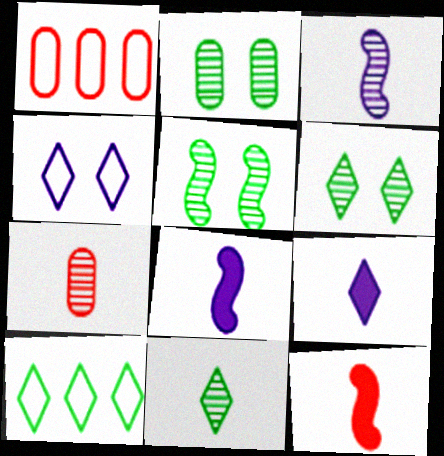[[1, 5, 9], 
[1, 6, 8], 
[2, 5, 6], 
[3, 7, 11]]